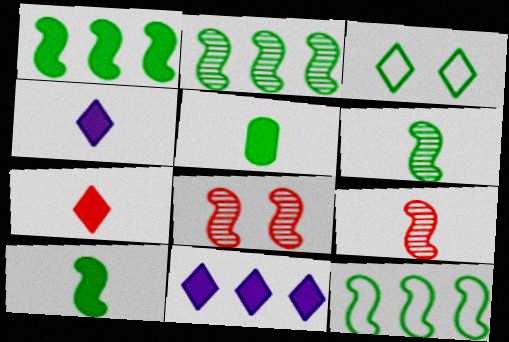[[1, 2, 12], 
[2, 3, 5]]